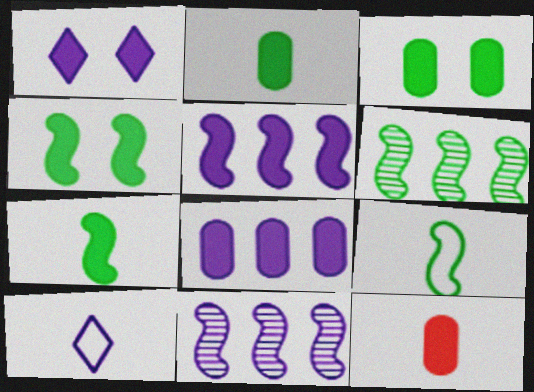[[3, 8, 12], 
[4, 6, 9]]